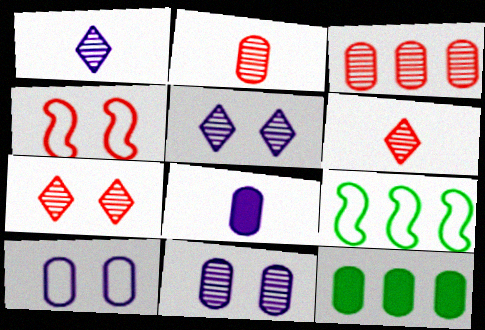[[1, 4, 12], 
[2, 10, 12], 
[7, 8, 9]]